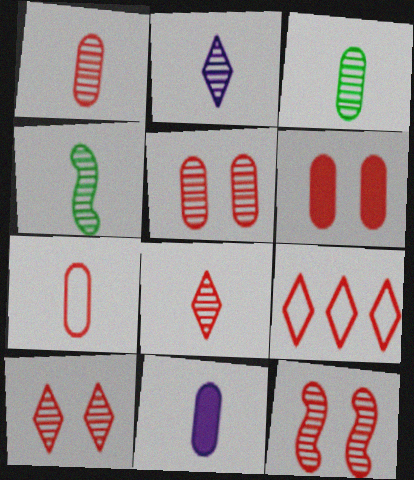[[1, 2, 4], 
[3, 7, 11], 
[5, 10, 12]]